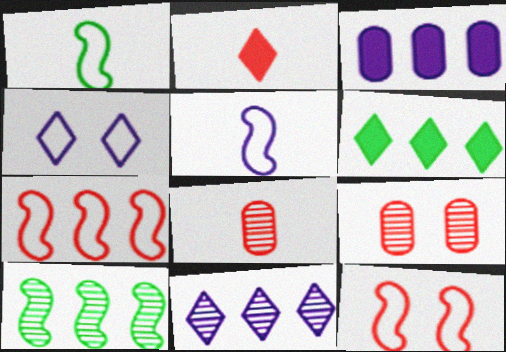[[2, 7, 9], 
[5, 6, 9]]